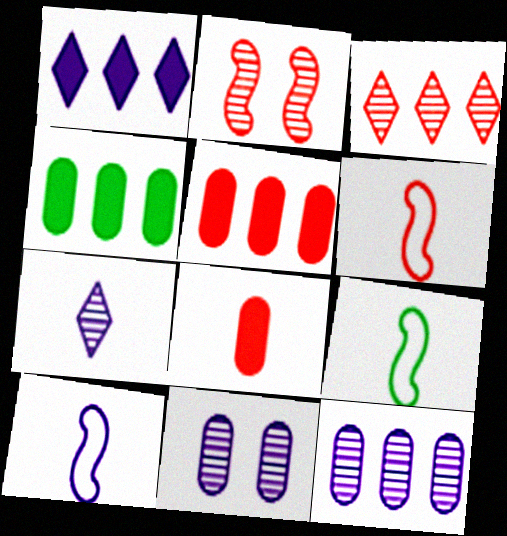[[1, 10, 11], 
[6, 9, 10], 
[7, 8, 9]]